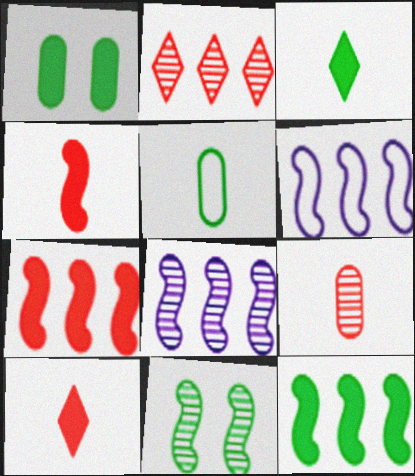[[1, 3, 12], 
[4, 6, 11]]